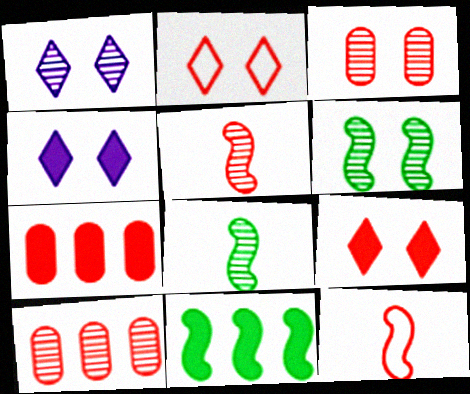[[1, 3, 6], 
[1, 8, 10], 
[2, 5, 7], 
[9, 10, 12]]